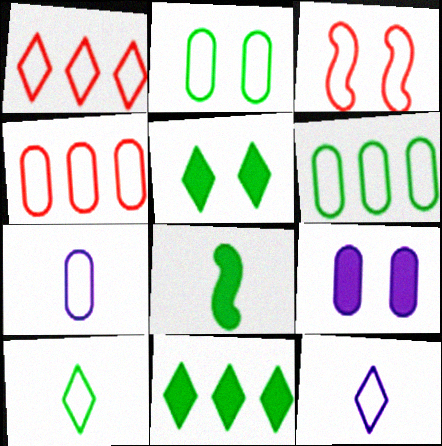[[2, 4, 7], 
[3, 6, 12]]